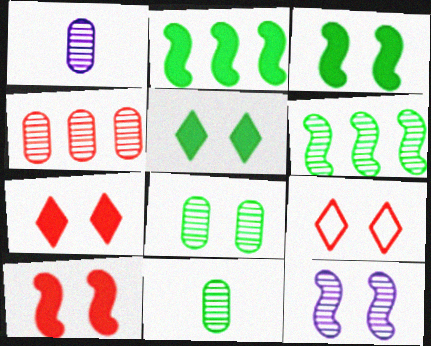[[1, 2, 9], 
[1, 4, 8]]